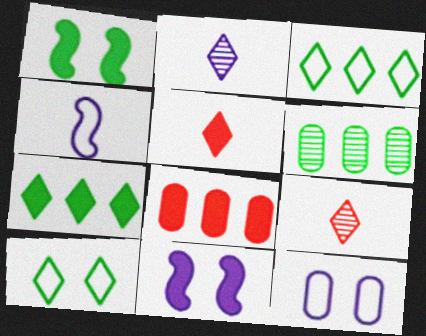[]